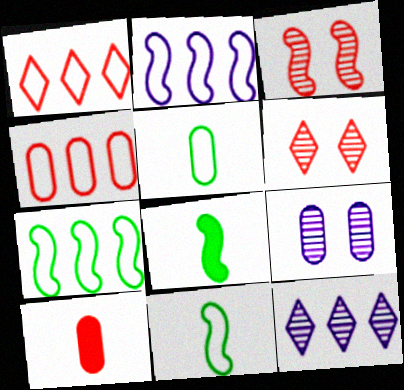[[1, 3, 10], 
[1, 8, 9], 
[2, 3, 8]]